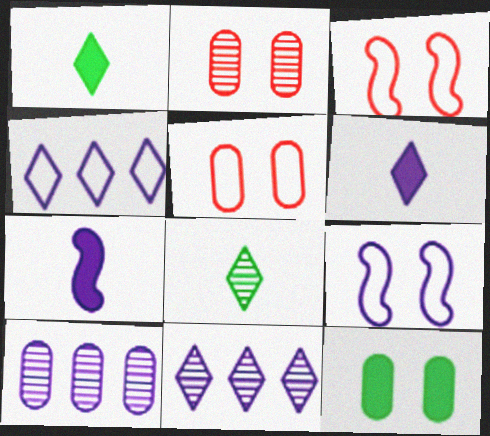[[1, 3, 10], 
[6, 9, 10]]